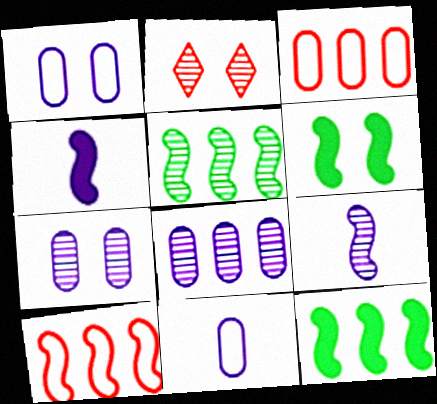[[1, 2, 6], 
[2, 11, 12], 
[6, 9, 10]]